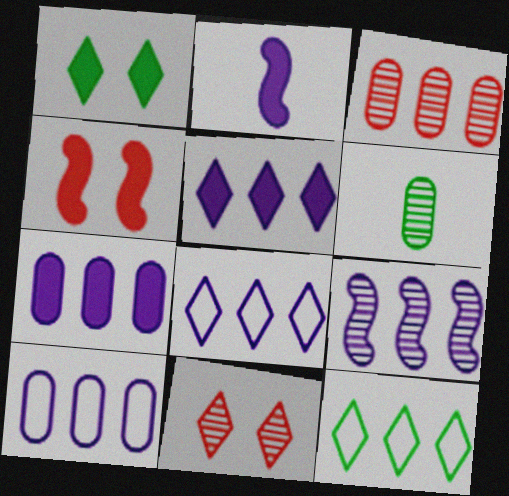[[4, 6, 8], 
[5, 9, 10], 
[6, 9, 11], 
[7, 8, 9]]